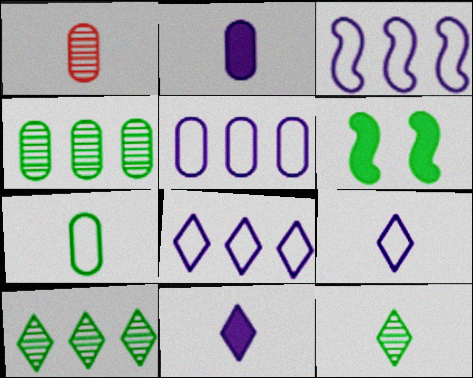[[1, 2, 7], 
[1, 6, 8], 
[3, 5, 8], 
[6, 7, 10]]